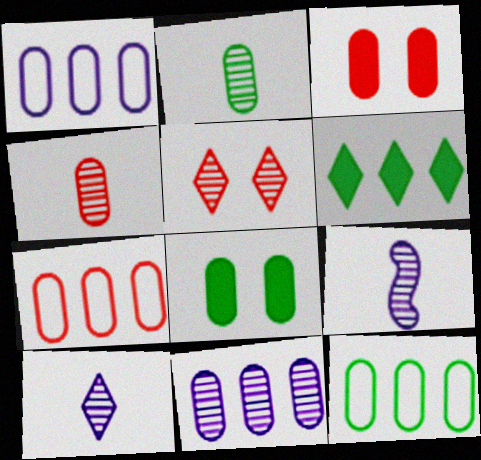[[1, 2, 3], 
[1, 4, 8], 
[1, 7, 12], 
[2, 8, 12], 
[3, 4, 7]]